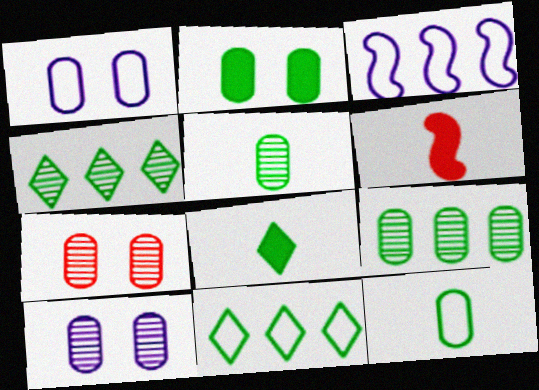[[1, 2, 7], 
[1, 4, 6], 
[2, 9, 12], 
[3, 7, 8], 
[6, 10, 11]]